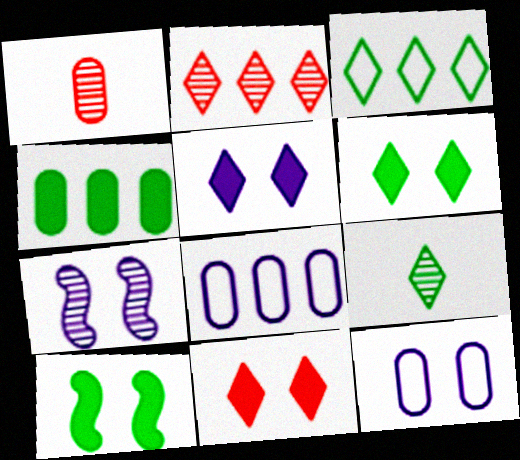[[1, 4, 12], 
[3, 6, 9], 
[5, 6, 11], 
[5, 7, 12]]